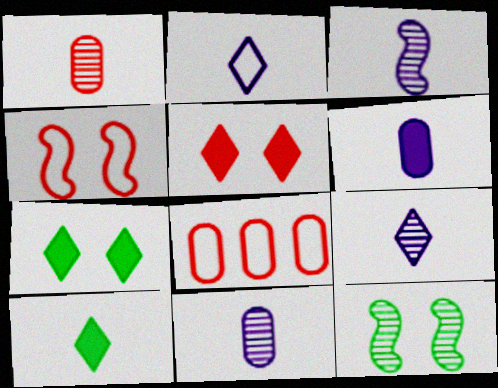[[2, 3, 6], 
[3, 7, 8], 
[3, 9, 11]]